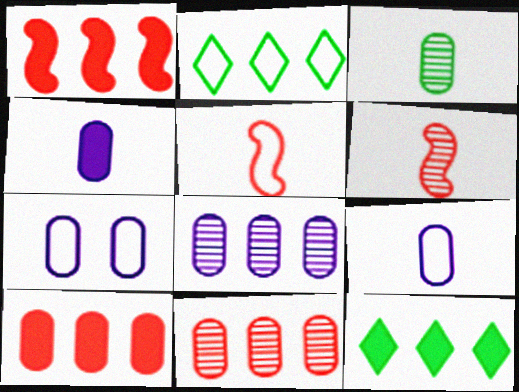[[1, 2, 8], 
[2, 5, 7], 
[3, 7, 10], 
[4, 7, 8], 
[6, 7, 12]]